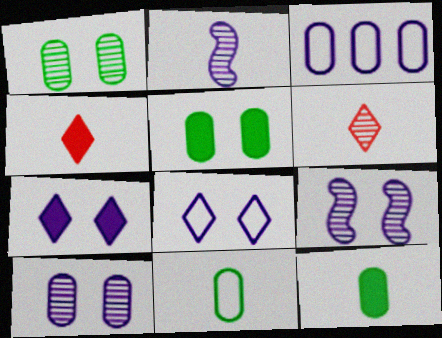[[2, 3, 7], 
[2, 4, 11]]